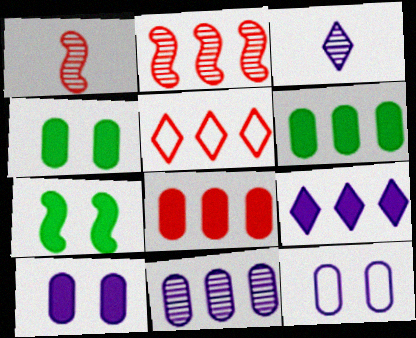[[2, 5, 8]]